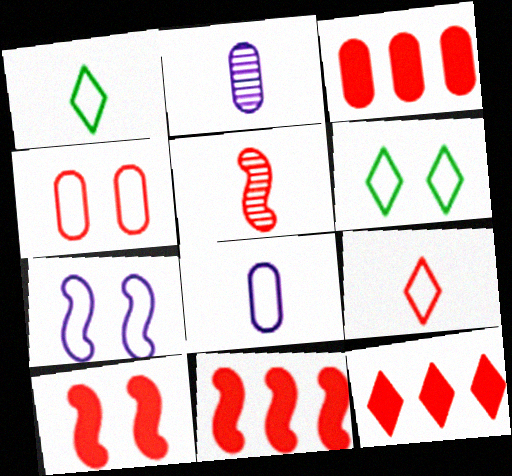[[2, 6, 11], 
[3, 11, 12], 
[4, 5, 12], 
[4, 6, 7]]